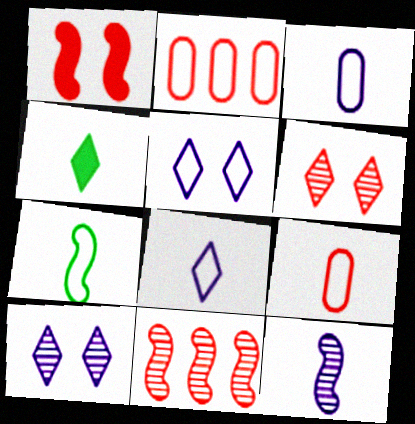[[2, 5, 7], 
[4, 9, 12], 
[7, 8, 9]]